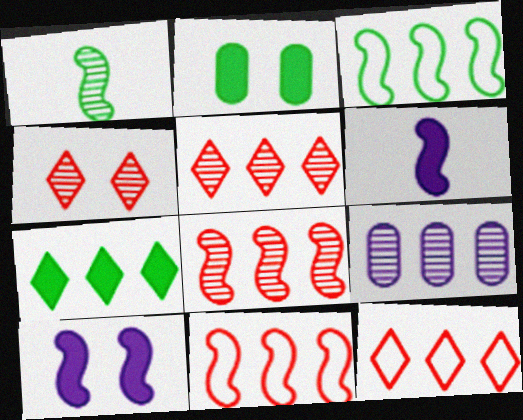[[1, 4, 9], 
[1, 10, 11], 
[7, 9, 11]]